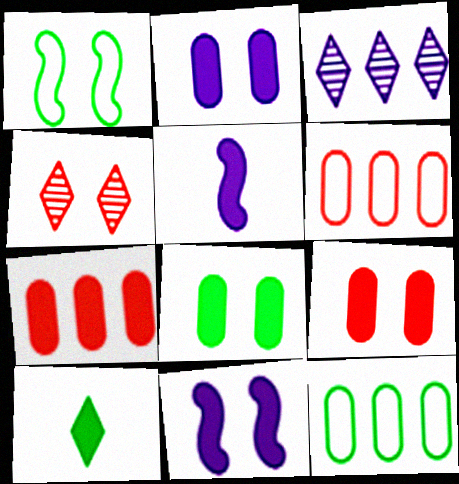[[1, 2, 4], 
[2, 8, 9], 
[4, 5, 12], 
[7, 10, 11]]